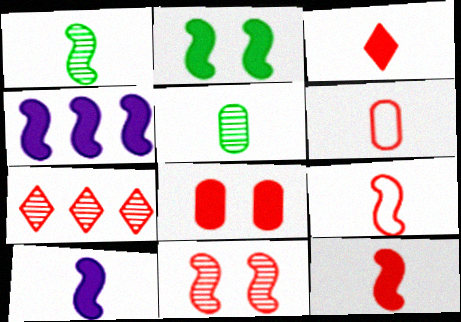[[1, 9, 10], 
[2, 4, 12], 
[7, 8, 9]]